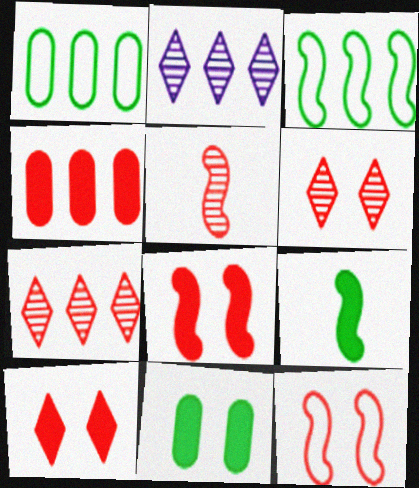[[2, 3, 4]]